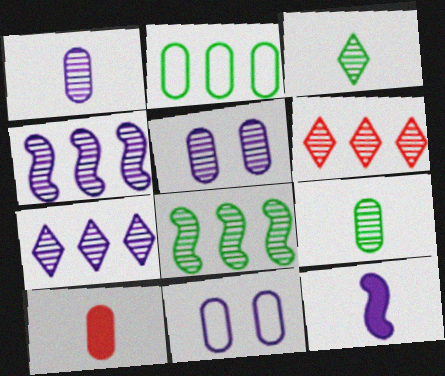[[2, 5, 10], 
[7, 11, 12]]